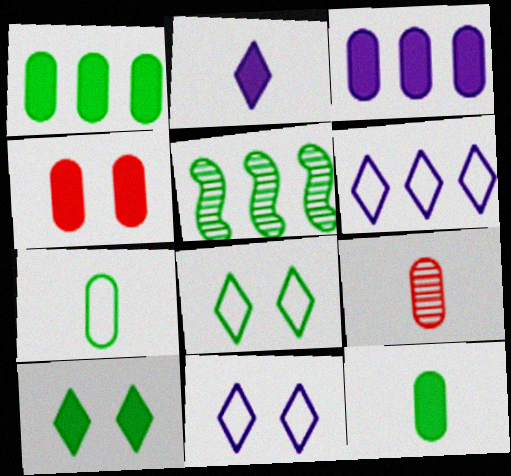[[3, 4, 12], 
[5, 7, 10], 
[5, 8, 12]]